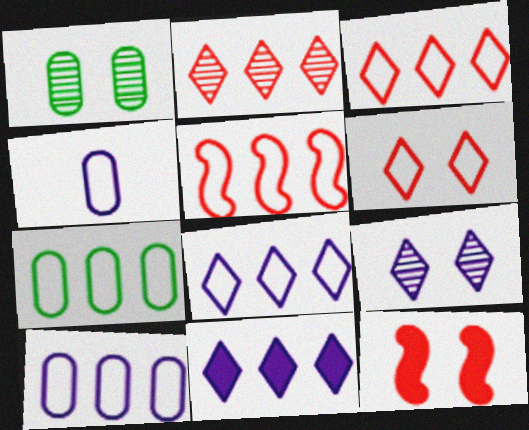[[5, 7, 8]]